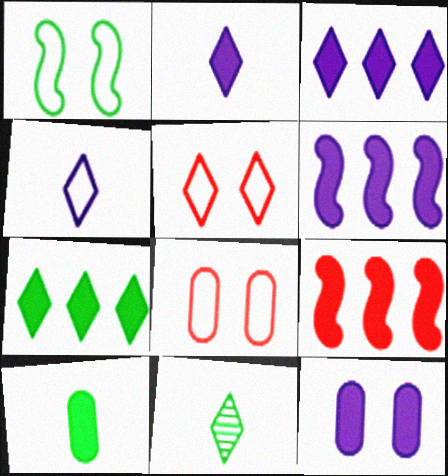[[2, 6, 12], 
[3, 5, 11], 
[6, 8, 11]]